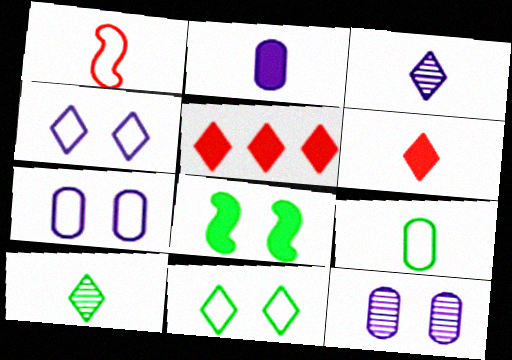[[1, 2, 10], 
[2, 5, 8], 
[3, 5, 11], 
[4, 5, 10]]